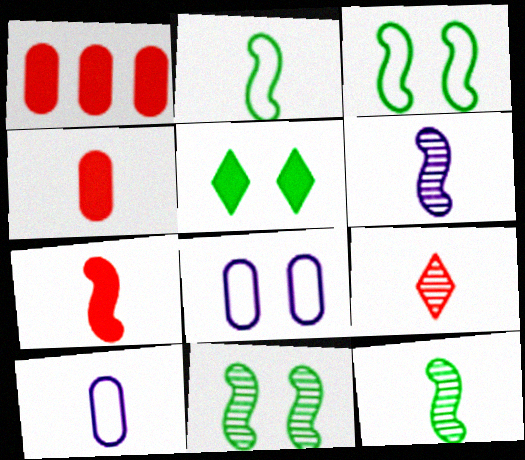[[2, 6, 7]]